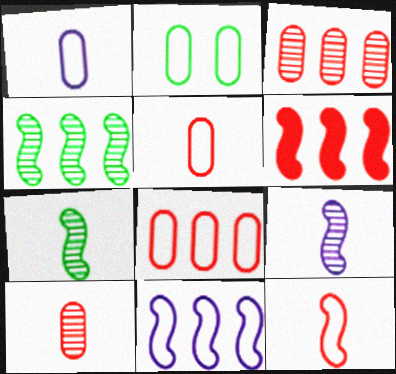[[1, 2, 8], 
[4, 6, 11]]